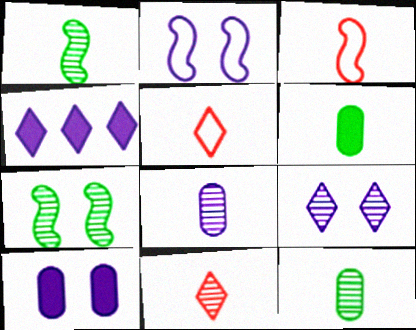[[1, 8, 11], 
[2, 4, 8], 
[2, 9, 10]]